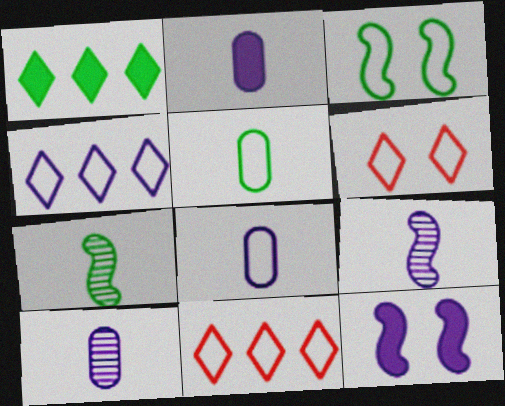[[2, 8, 10], 
[3, 8, 11], 
[4, 10, 12]]